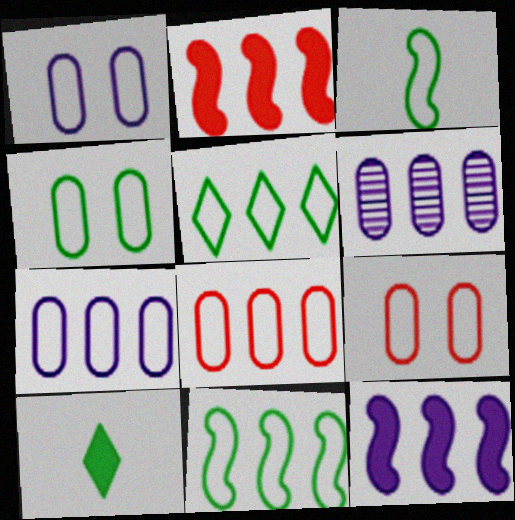[[1, 4, 9], 
[2, 5, 6], 
[3, 4, 5]]